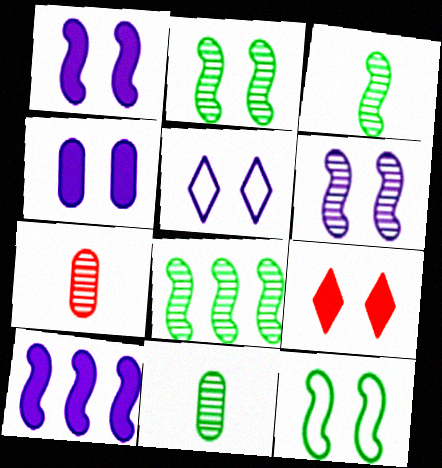[[2, 3, 8], 
[4, 5, 6]]